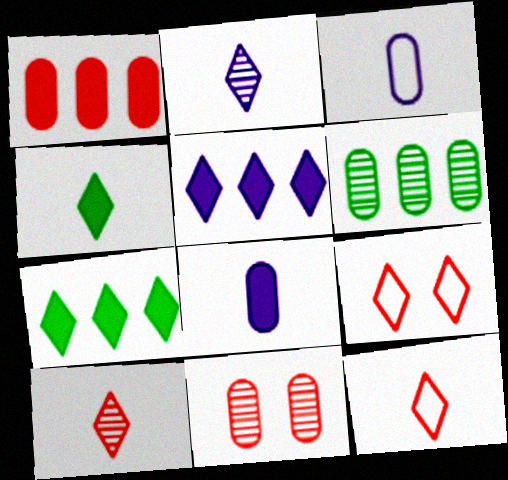[[2, 4, 12], 
[2, 7, 9]]